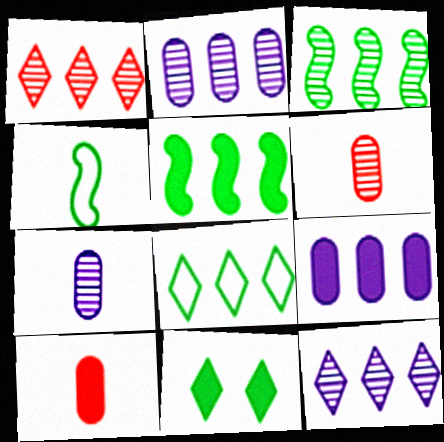[[1, 2, 3]]